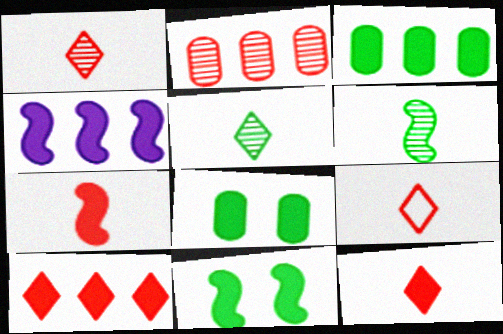[[1, 9, 12], 
[3, 4, 10], 
[4, 7, 11], 
[4, 8, 12]]